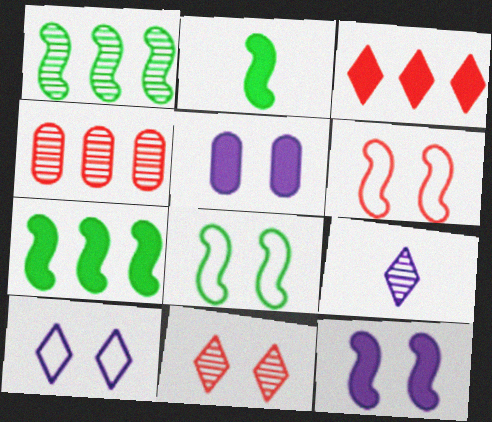[[1, 2, 8], 
[2, 3, 5], 
[2, 4, 10], 
[5, 8, 11]]